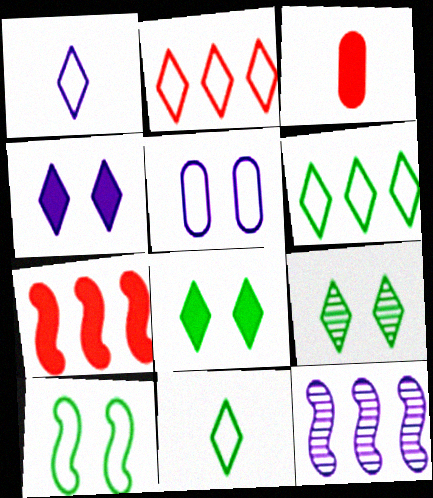[]